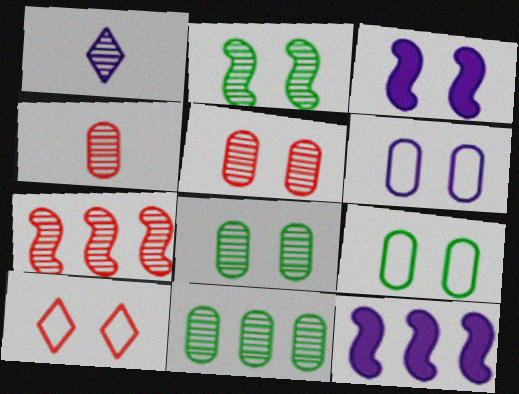[[1, 6, 12], 
[1, 7, 8], 
[3, 8, 10]]